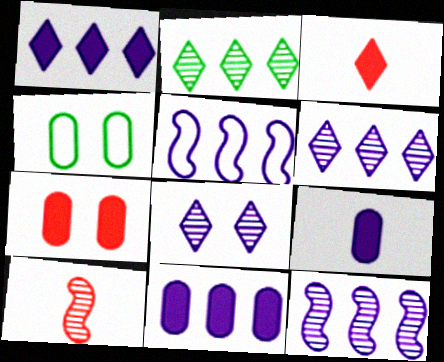[[1, 4, 10], 
[3, 4, 12], 
[5, 6, 11], 
[5, 8, 9]]